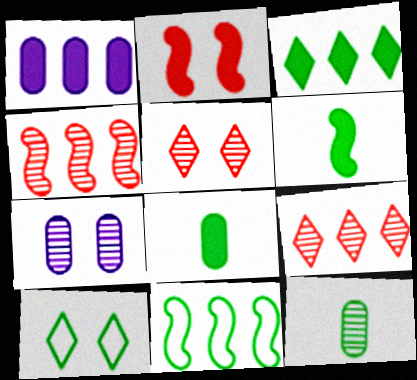[[1, 9, 11], 
[2, 7, 10]]